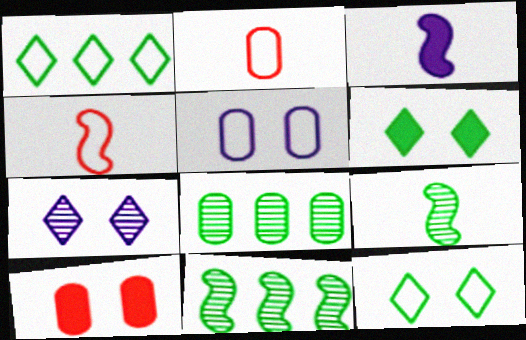[[1, 4, 5], 
[3, 4, 9]]